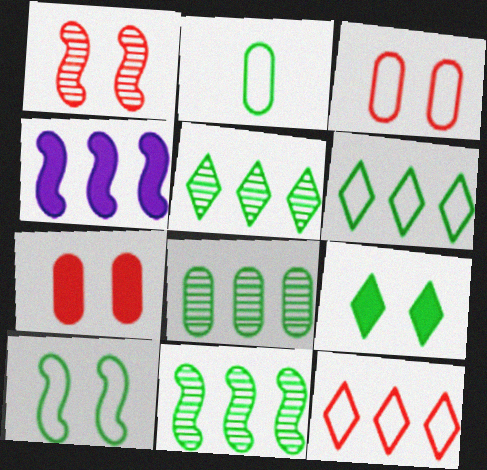[[2, 6, 10], 
[2, 9, 11], 
[4, 8, 12], 
[5, 8, 11]]